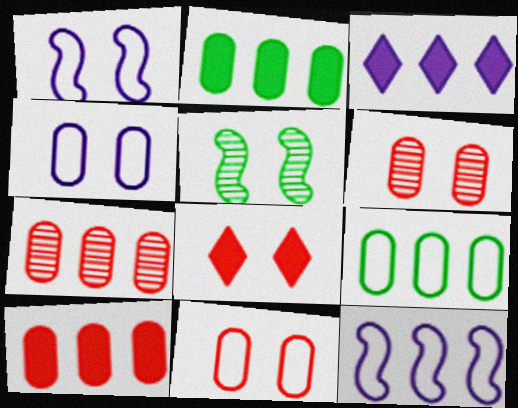[[4, 5, 8]]